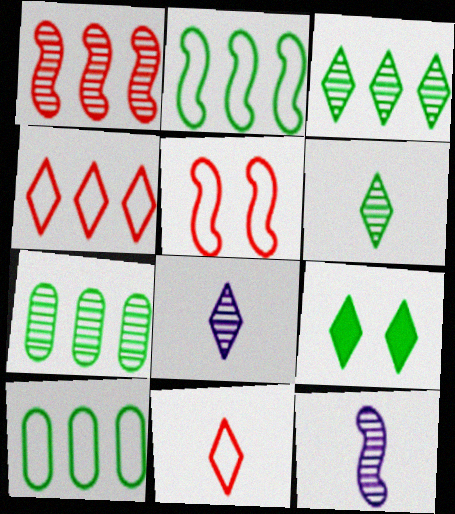[[4, 8, 9]]